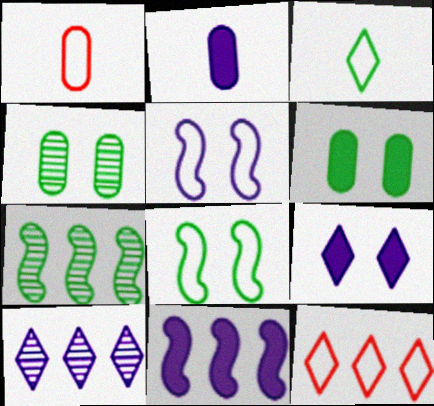[[1, 7, 9], 
[2, 5, 10], 
[2, 9, 11], 
[3, 6, 7]]